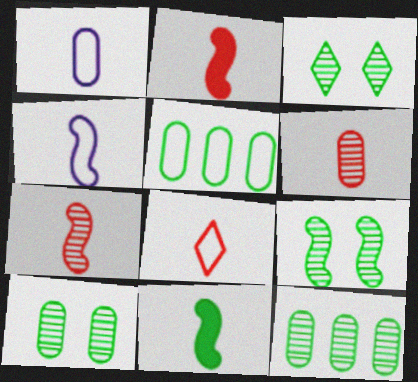[[2, 6, 8], 
[3, 5, 11], 
[3, 9, 10], 
[4, 7, 11]]